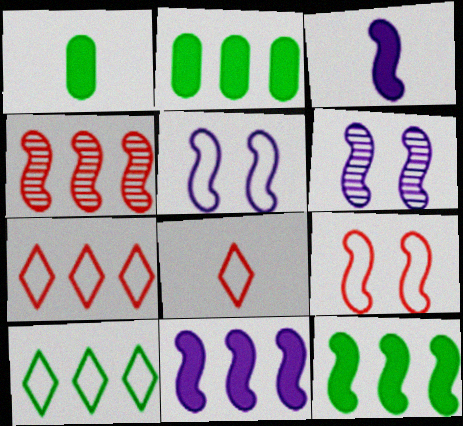[[1, 6, 7], 
[2, 6, 8]]